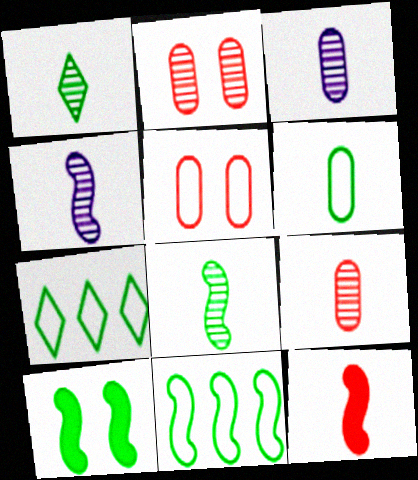[[1, 4, 9], 
[8, 10, 11]]